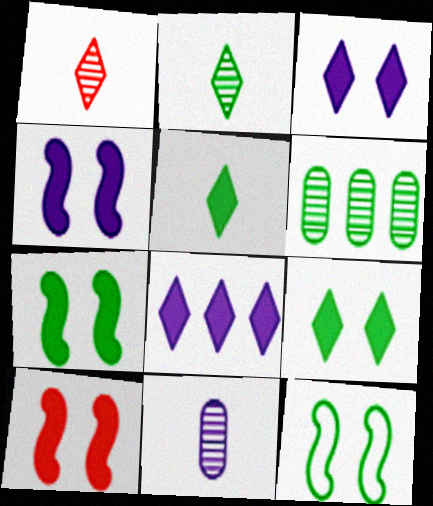[[4, 7, 10], 
[5, 6, 12]]